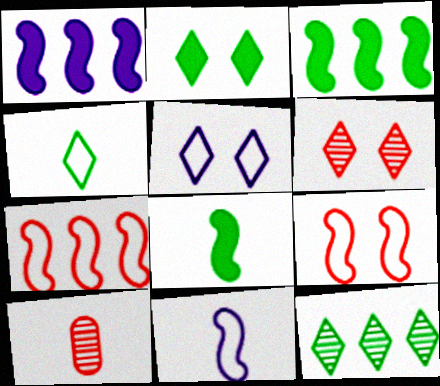[[2, 4, 12], 
[2, 5, 6], 
[3, 5, 10]]